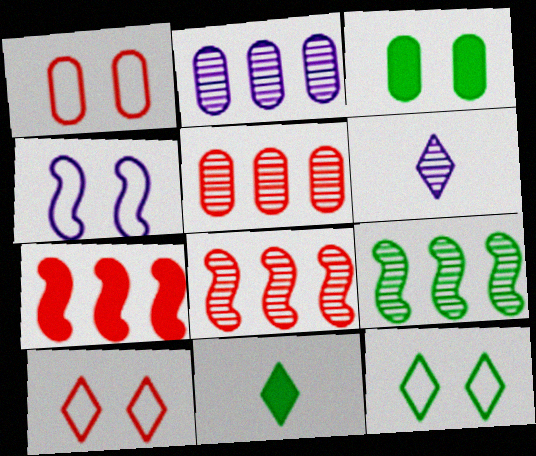[[1, 4, 12], 
[4, 5, 11]]